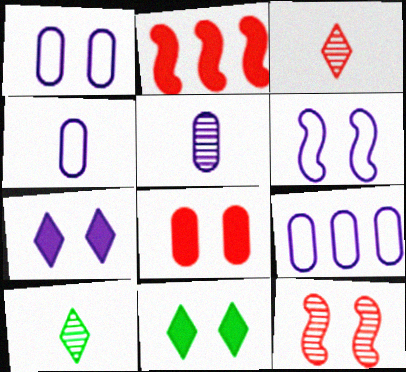[[1, 2, 10], 
[1, 4, 9], 
[1, 11, 12]]